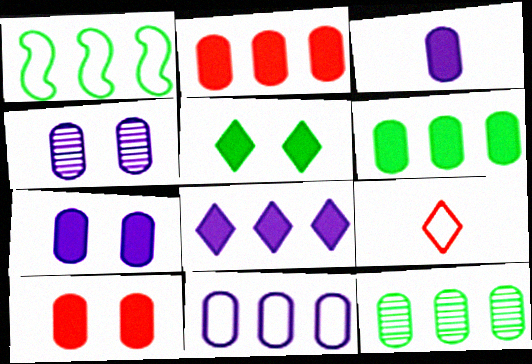[[2, 11, 12], 
[3, 4, 11], 
[3, 6, 10]]